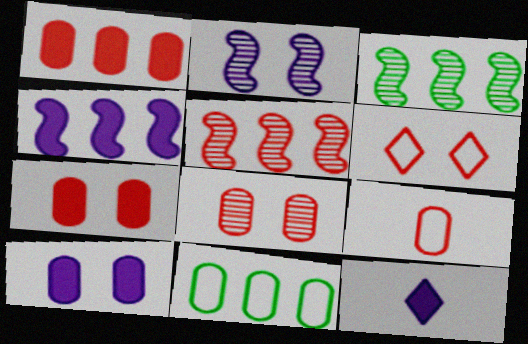[[1, 8, 9], 
[4, 10, 12]]